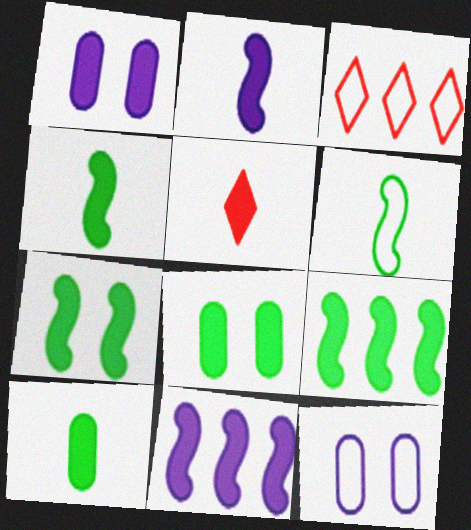[[1, 5, 9], 
[2, 5, 10], 
[3, 6, 12], 
[4, 7, 9], 
[5, 8, 11]]